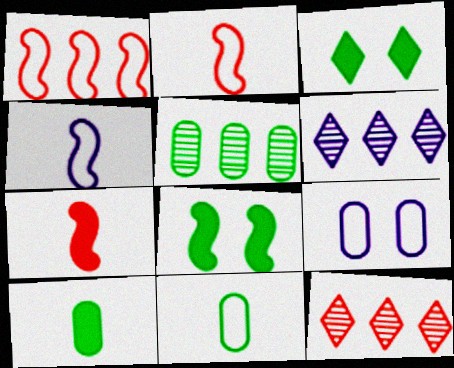[]